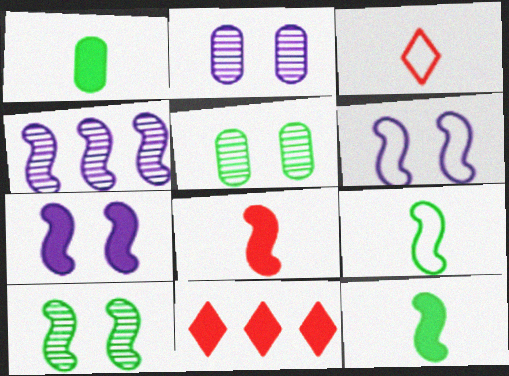[[1, 7, 11], 
[2, 9, 11]]